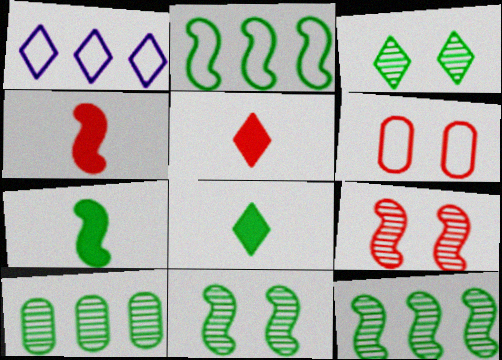[[1, 3, 5], 
[2, 7, 11]]